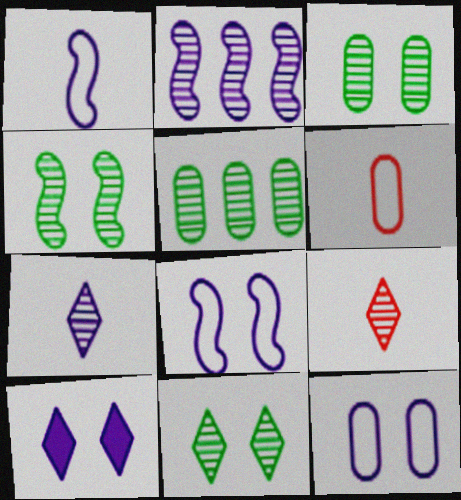[[2, 3, 9], 
[3, 4, 11]]